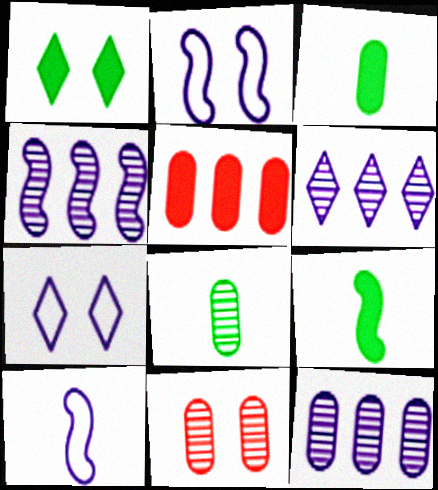[[1, 2, 11], 
[4, 6, 12], 
[8, 11, 12]]